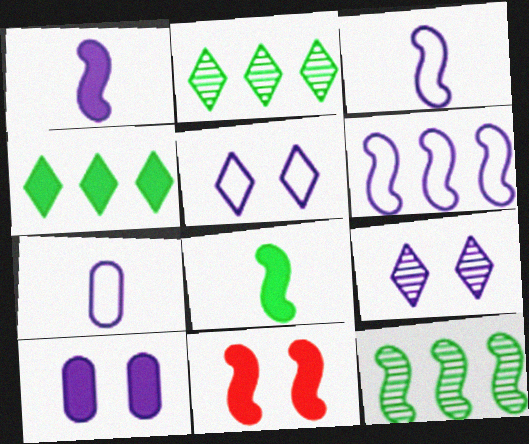[[2, 7, 11], 
[3, 11, 12], 
[5, 6, 7]]